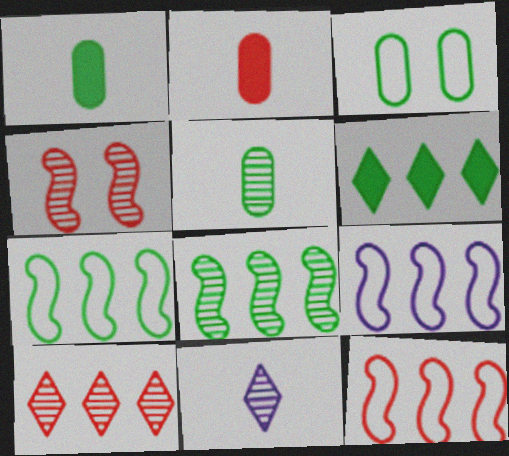[[7, 9, 12]]